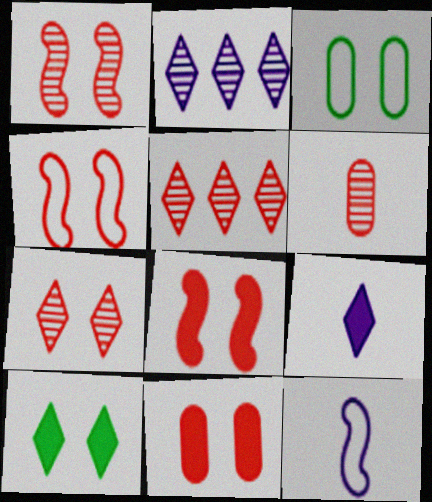[[1, 4, 8], 
[1, 5, 6], 
[4, 7, 11]]